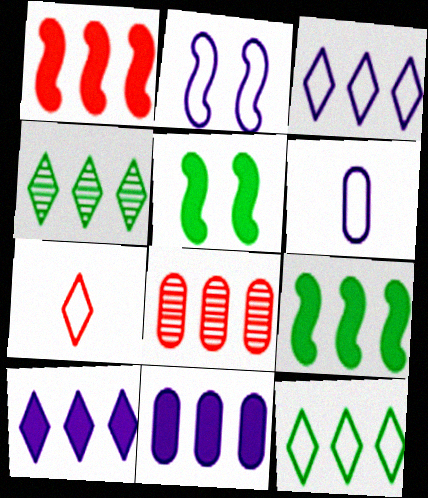[[2, 3, 6], 
[3, 8, 9]]